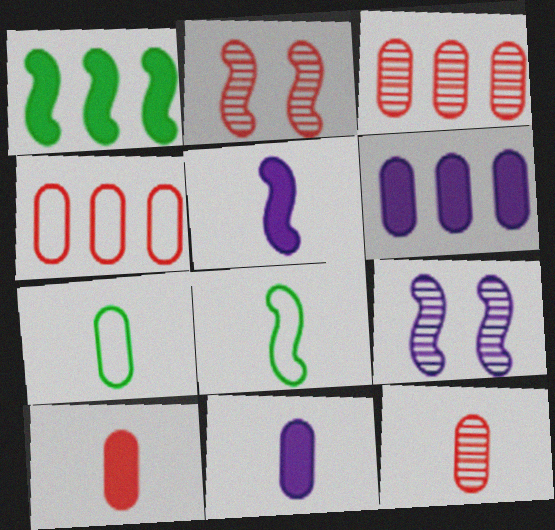[[7, 11, 12]]